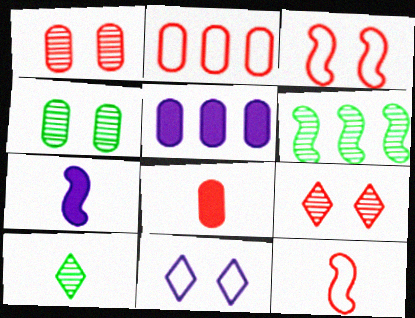[[1, 2, 8], 
[3, 5, 10], 
[3, 6, 7], 
[4, 6, 10], 
[6, 8, 11]]